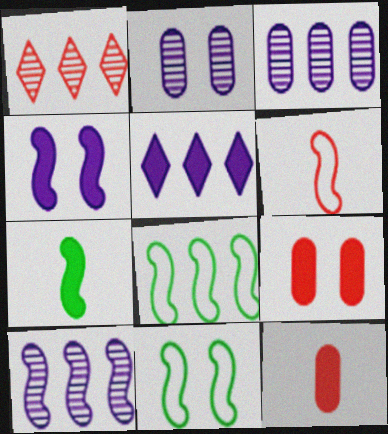[[1, 6, 9], 
[5, 7, 9]]